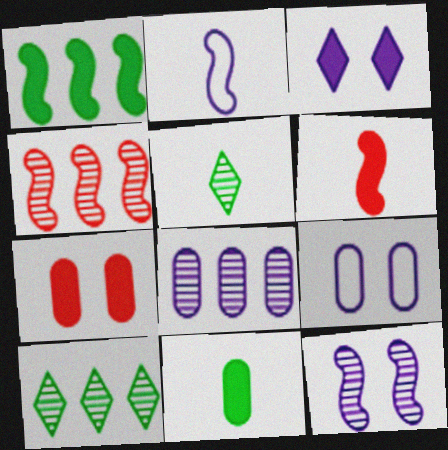[[2, 3, 8], 
[2, 7, 10], 
[3, 9, 12], 
[4, 8, 10], 
[6, 9, 10]]